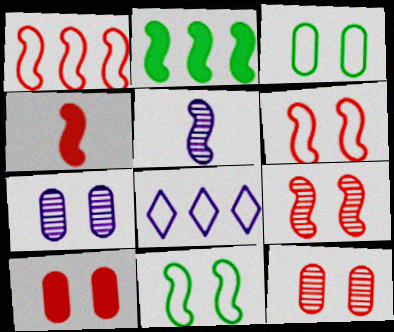[[1, 4, 9], 
[2, 5, 6], 
[3, 7, 10]]